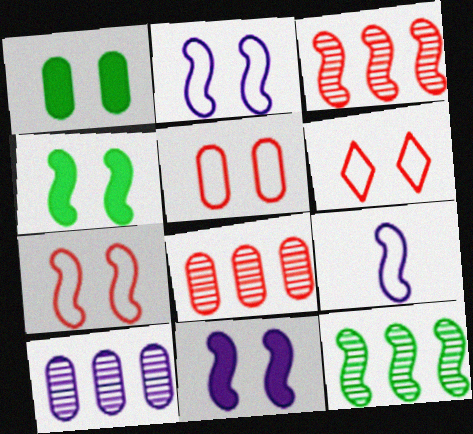[[3, 4, 9], 
[5, 6, 7]]